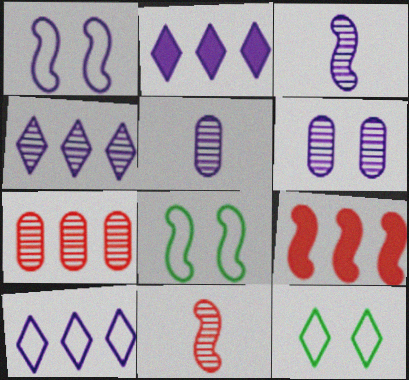[[1, 2, 5], 
[2, 4, 10], 
[3, 4, 6], 
[3, 8, 9], 
[5, 9, 12]]